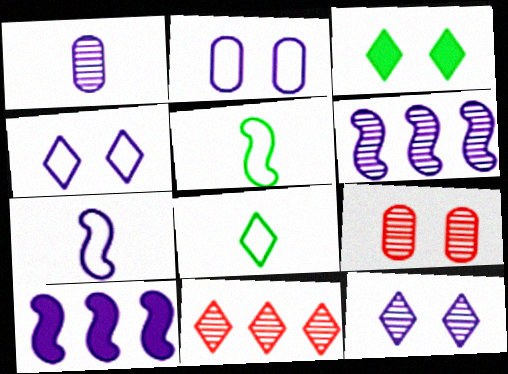[[1, 4, 10], 
[1, 6, 12], 
[8, 9, 10]]